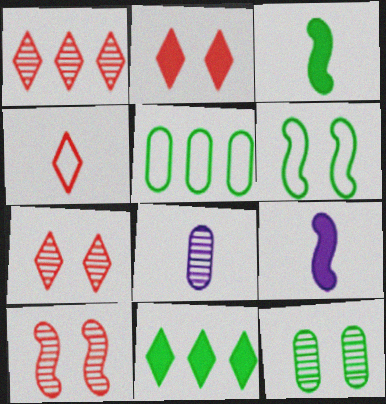[[1, 2, 4], 
[3, 4, 8], 
[5, 7, 9]]